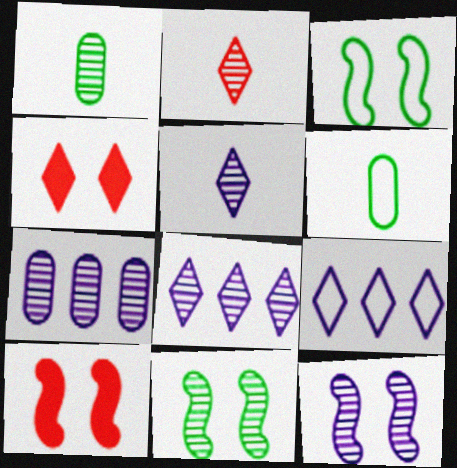[[1, 9, 10], 
[2, 7, 11], 
[3, 10, 12], 
[5, 7, 12], 
[6, 8, 10]]